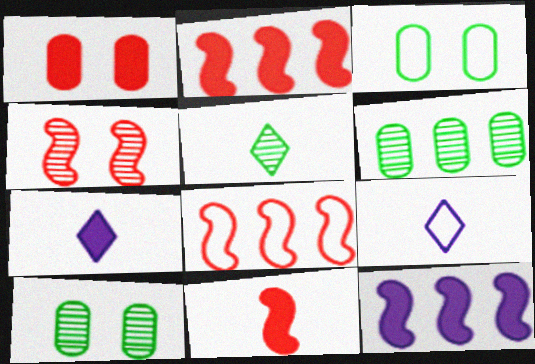[[2, 9, 10], 
[3, 8, 9], 
[4, 8, 11], 
[7, 8, 10]]